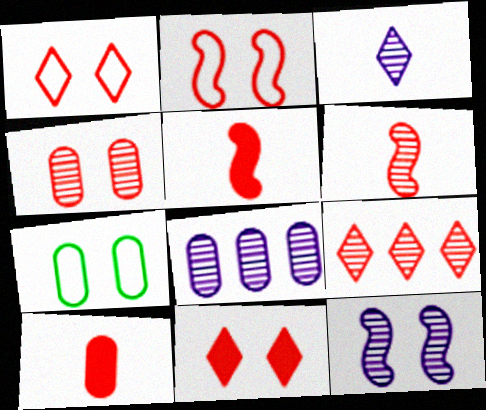[[2, 4, 11], 
[2, 9, 10], 
[3, 8, 12], 
[4, 6, 9], 
[7, 8, 10], 
[7, 11, 12]]